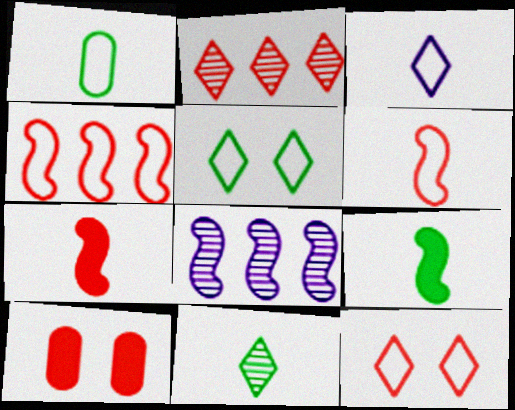[[1, 3, 6], 
[1, 9, 11], 
[2, 6, 10]]